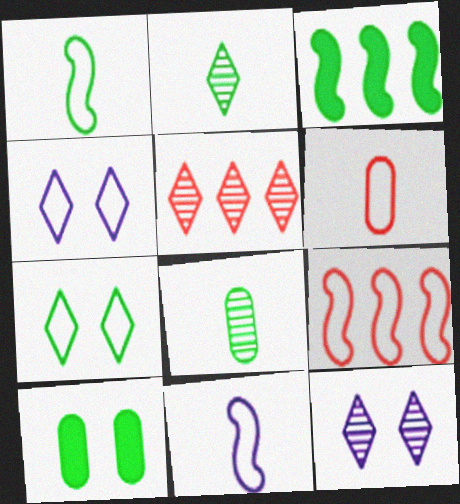[[2, 5, 12], 
[3, 6, 12], 
[3, 7, 8], 
[5, 10, 11]]